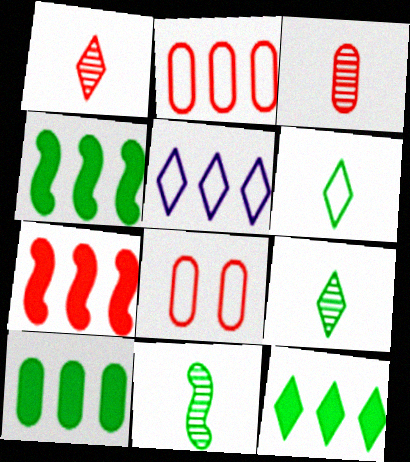[[1, 7, 8], 
[4, 10, 12]]